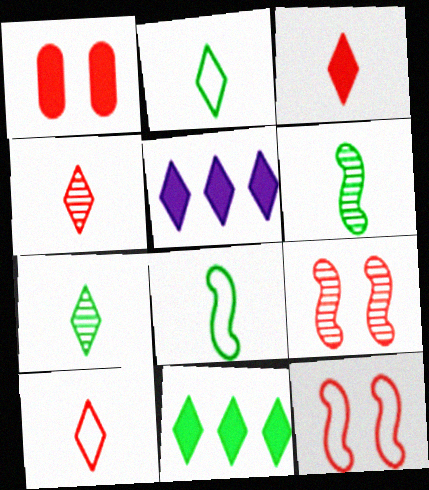[[3, 4, 10]]